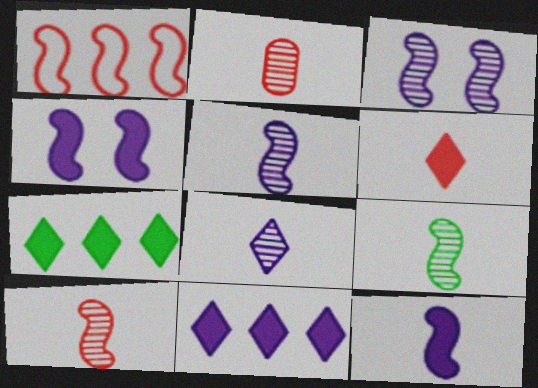[[1, 4, 9], 
[2, 8, 9], 
[5, 9, 10]]